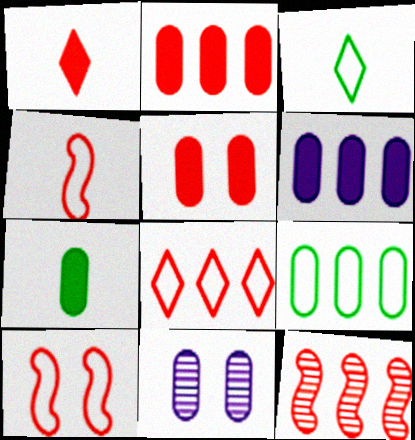[[2, 8, 12], 
[5, 6, 7]]